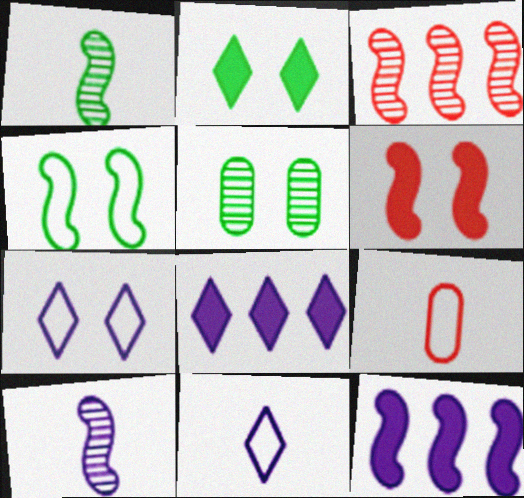[[2, 4, 5], 
[5, 6, 7]]